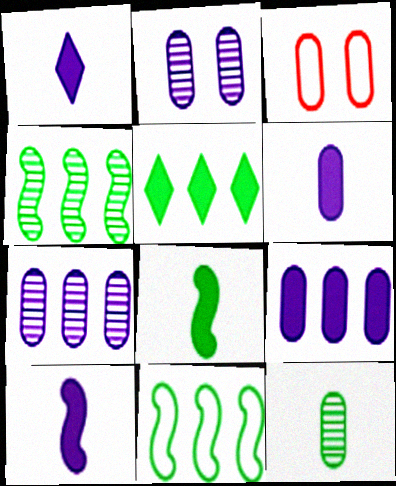[[1, 3, 4], 
[1, 6, 10], 
[3, 9, 12]]